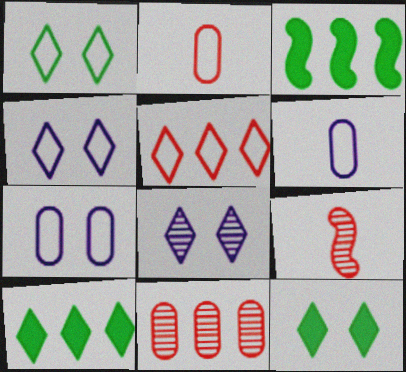[[2, 3, 8], 
[7, 9, 10]]